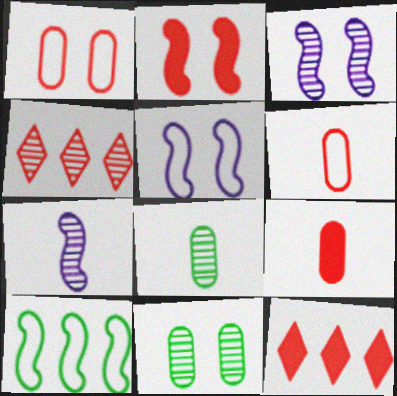[[2, 4, 6], 
[2, 7, 10], 
[2, 9, 12], 
[3, 4, 8], 
[4, 7, 11], 
[5, 8, 12]]